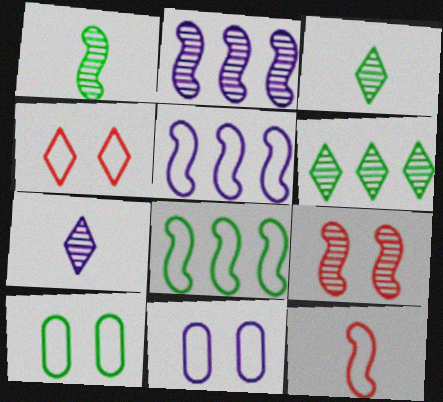[[1, 2, 9]]